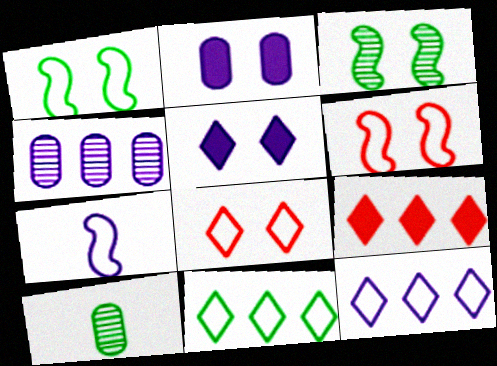[[2, 3, 8], 
[4, 5, 7]]